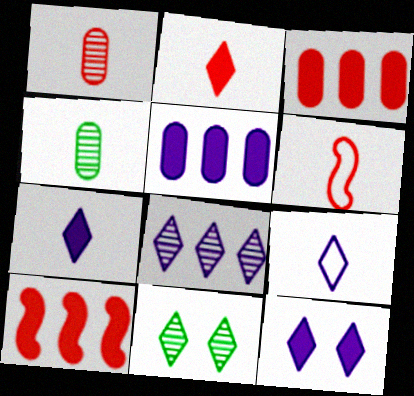[[1, 2, 6], 
[4, 6, 7], 
[5, 6, 11], 
[8, 9, 12]]